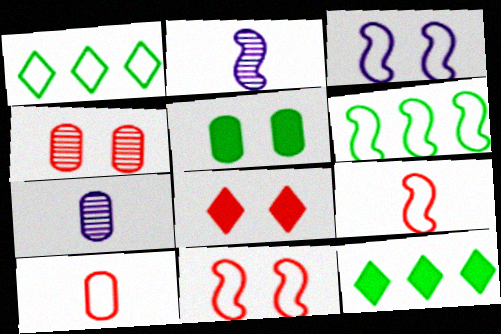[[1, 3, 10], 
[3, 6, 9], 
[4, 8, 11], 
[6, 7, 8], 
[7, 11, 12]]